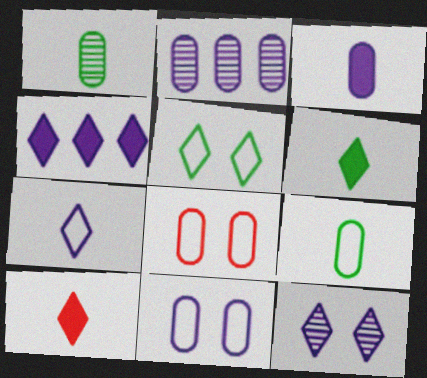[[2, 3, 11], 
[4, 7, 12]]